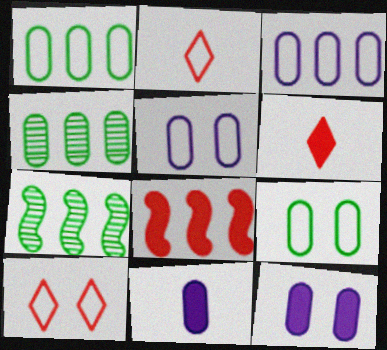[[2, 7, 12], 
[5, 6, 7], 
[7, 10, 11]]